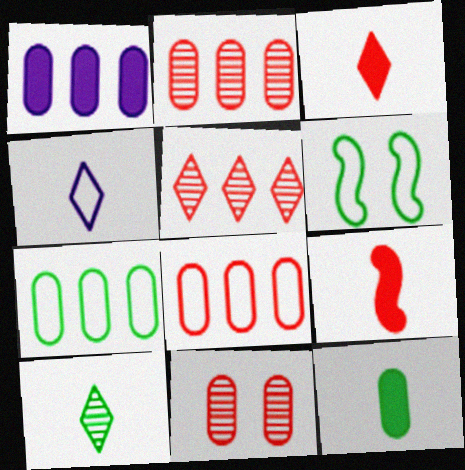[[1, 2, 7], 
[3, 4, 10], 
[4, 6, 8]]